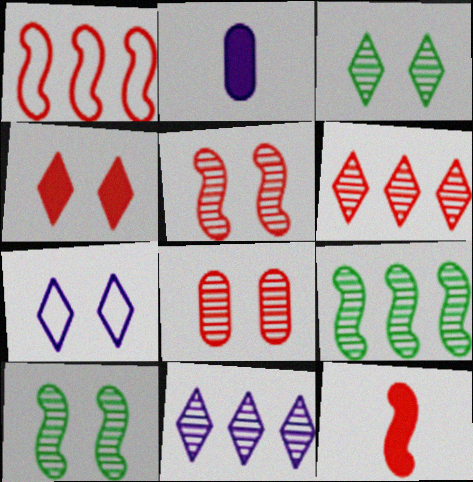[[1, 2, 3], 
[1, 5, 12], 
[3, 4, 7]]